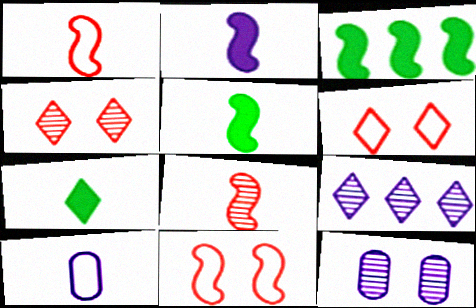[[3, 4, 10], 
[6, 7, 9], 
[7, 8, 10]]